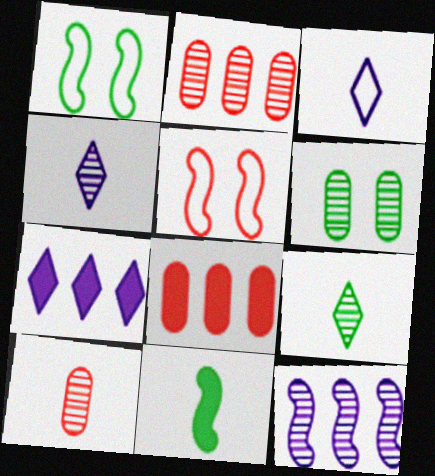[[1, 4, 8], 
[1, 7, 10], 
[3, 10, 11], 
[5, 11, 12]]